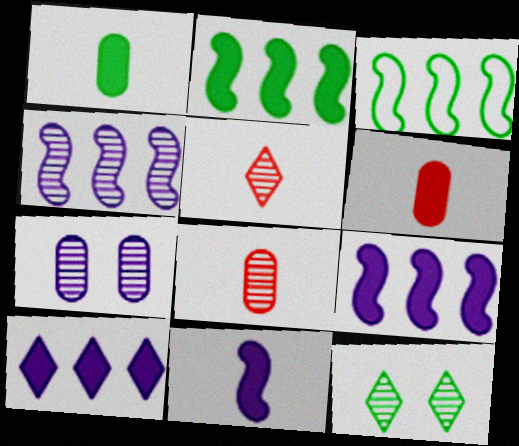[[1, 3, 12], 
[4, 8, 12]]